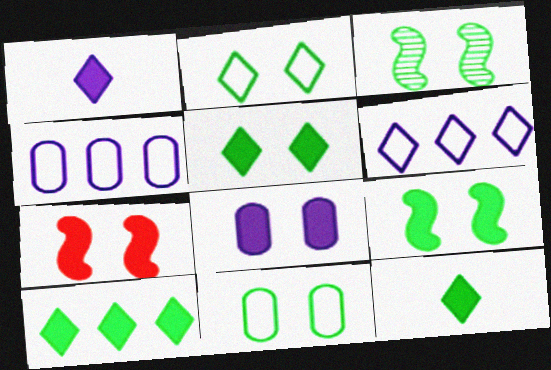[[3, 5, 11], 
[5, 7, 8], 
[5, 10, 12]]